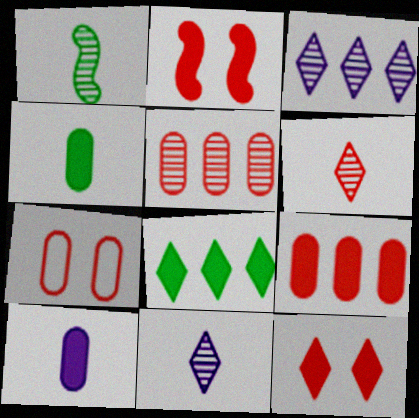[[2, 8, 10]]